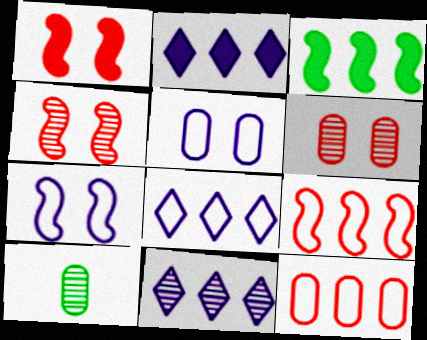[[1, 8, 10], 
[2, 8, 11], 
[3, 11, 12], 
[4, 10, 11]]